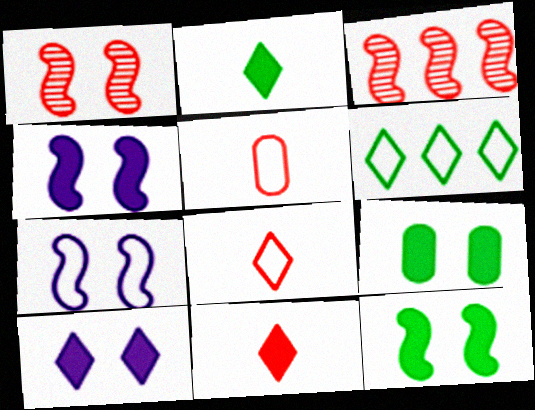[[1, 7, 12], 
[5, 6, 7]]